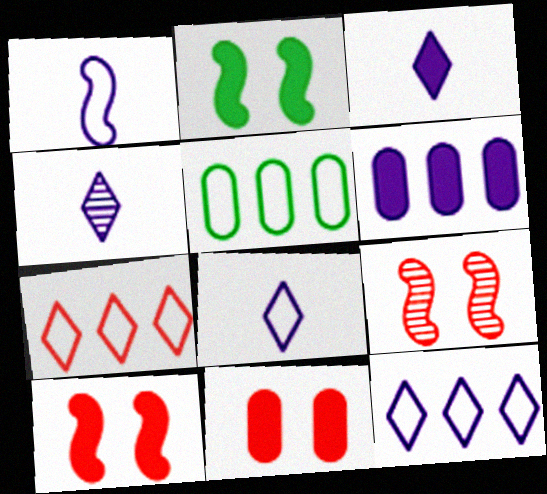[[3, 4, 8], 
[3, 5, 9], 
[4, 5, 10]]